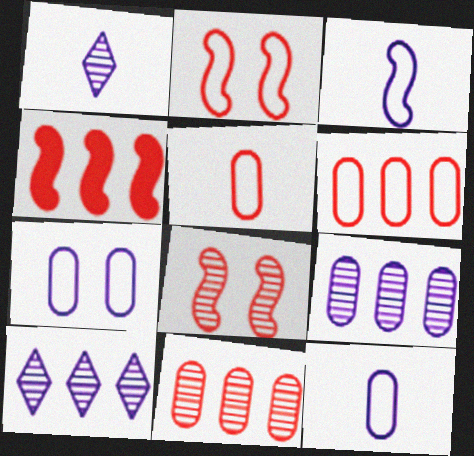[]